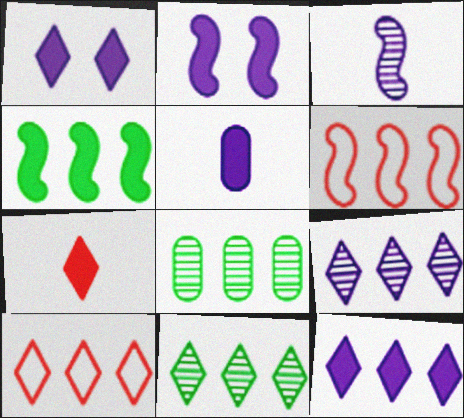[[2, 5, 12], 
[6, 8, 12], 
[10, 11, 12]]